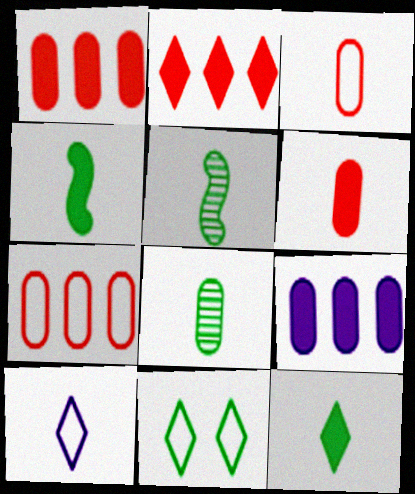[[5, 6, 10]]